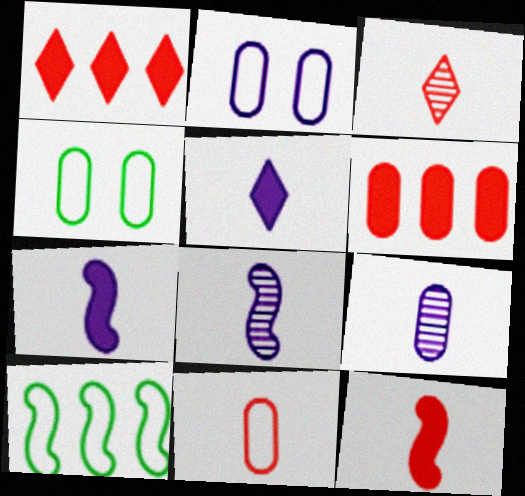[[1, 4, 8], 
[3, 11, 12], 
[4, 6, 9]]